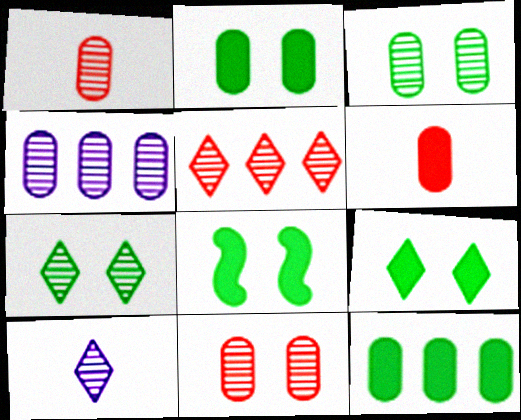[[1, 3, 4], 
[2, 8, 9], 
[5, 7, 10]]